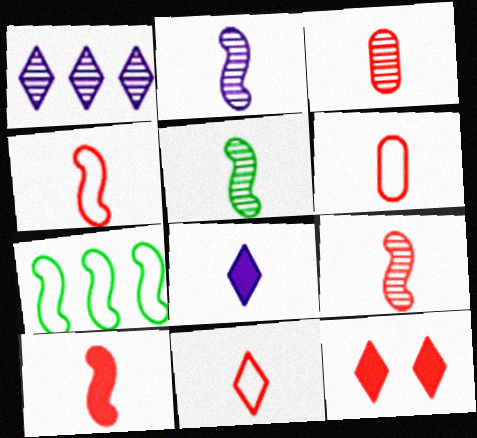[[2, 5, 9], 
[3, 10, 11], 
[4, 6, 11], 
[4, 9, 10], 
[5, 6, 8]]